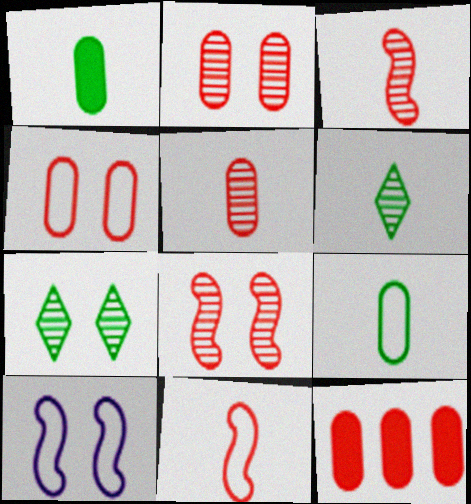[[4, 5, 12], 
[6, 10, 12]]